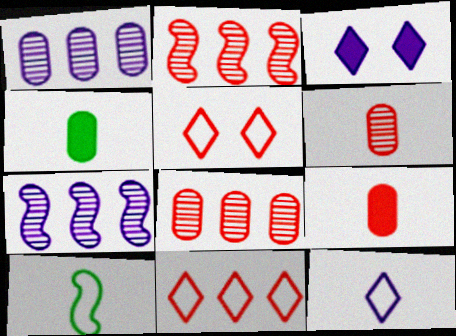[[2, 5, 9], 
[3, 8, 10], 
[4, 5, 7]]